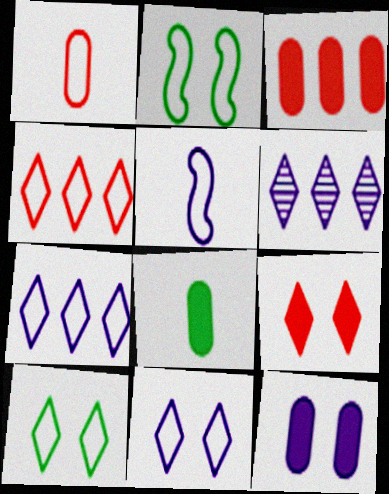[[1, 2, 7], 
[3, 8, 12], 
[5, 6, 12]]